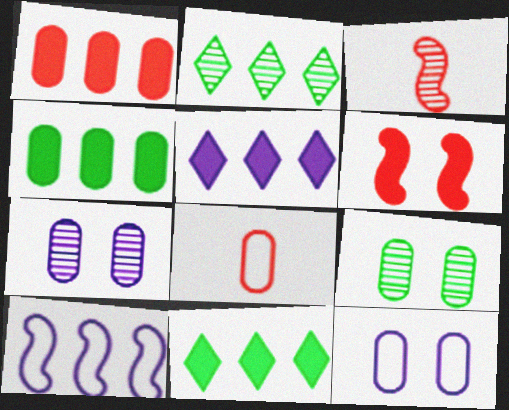[[1, 2, 10], 
[2, 3, 7], 
[3, 11, 12], 
[4, 7, 8]]